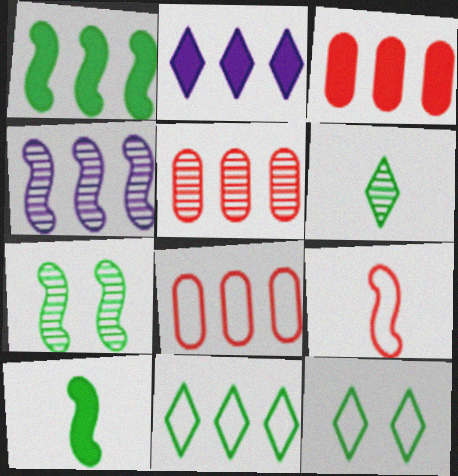[[1, 2, 3], 
[3, 4, 11], 
[3, 5, 8]]